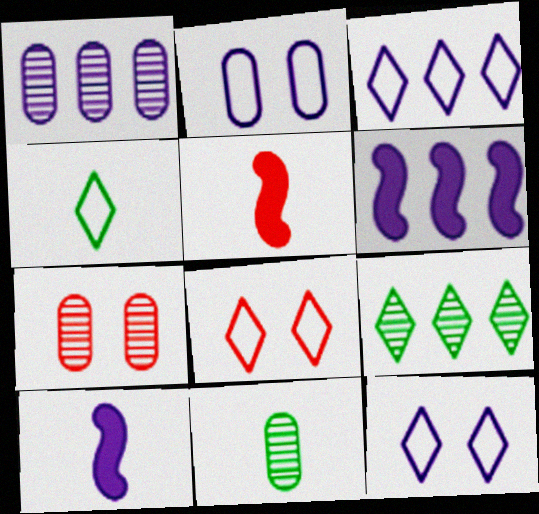[[1, 3, 6], 
[1, 7, 11], 
[1, 10, 12], 
[2, 5, 9], 
[3, 4, 8], 
[4, 6, 7], 
[6, 8, 11]]